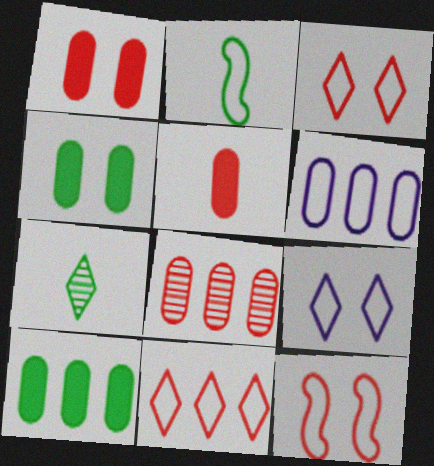[[2, 3, 6], 
[6, 8, 10]]